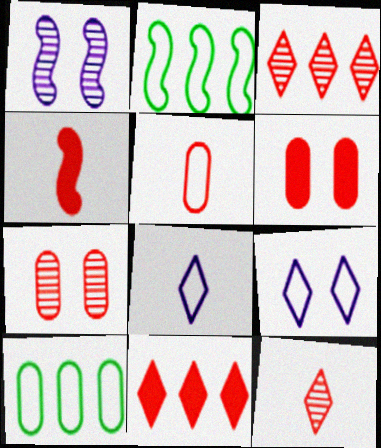[[1, 2, 4], 
[2, 5, 9], 
[4, 5, 12], 
[4, 6, 11]]